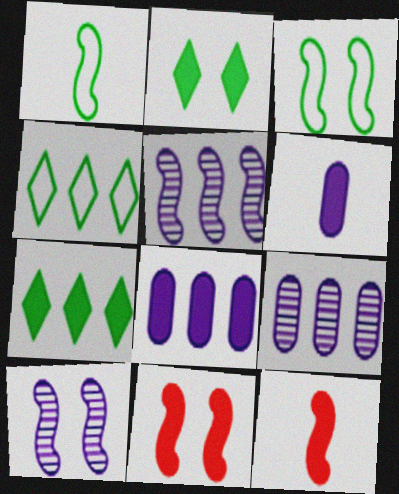[[1, 5, 11], 
[2, 8, 12], 
[3, 5, 12], 
[3, 10, 11], 
[6, 7, 11]]